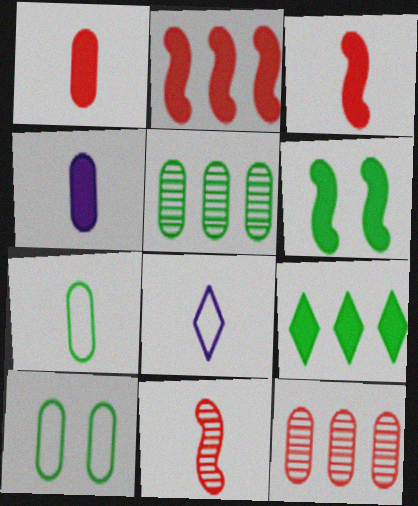[[4, 10, 12], 
[6, 8, 12]]